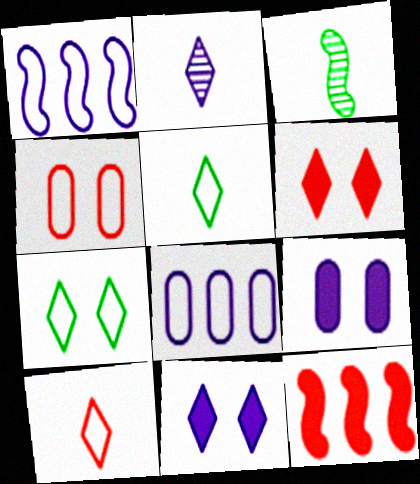[[1, 2, 9], 
[1, 4, 5], 
[3, 6, 8]]